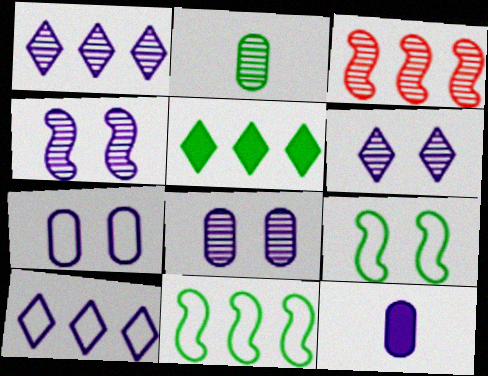[[2, 3, 6], 
[2, 5, 9], 
[4, 6, 8], 
[4, 10, 12]]